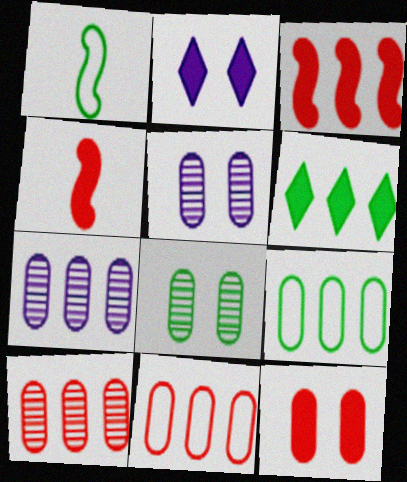[[1, 2, 10], 
[1, 6, 8]]